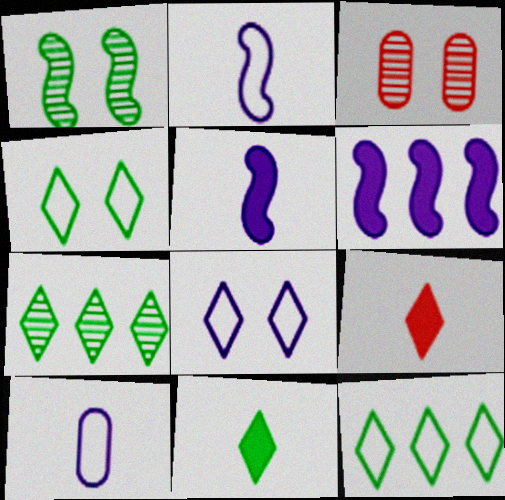[[3, 5, 12], 
[4, 7, 11], 
[7, 8, 9]]